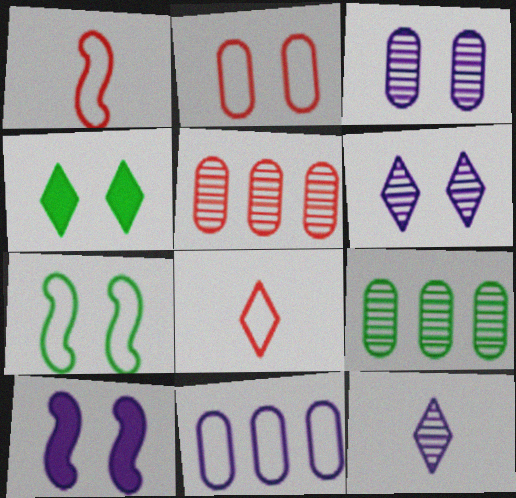[[7, 8, 11], 
[8, 9, 10], 
[10, 11, 12]]